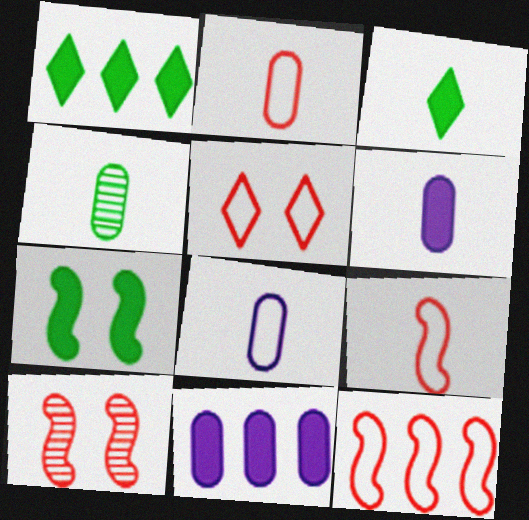[[1, 8, 10], 
[2, 4, 6], 
[2, 5, 12]]